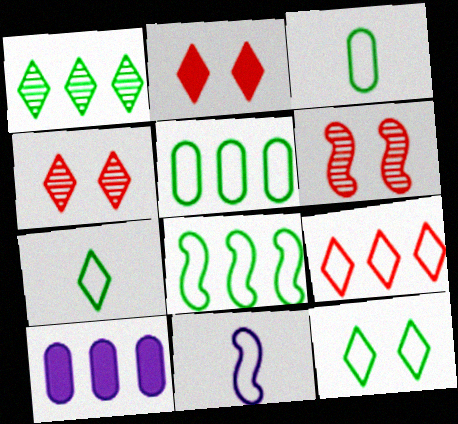[[3, 8, 12], 
[6, 7, 10]]